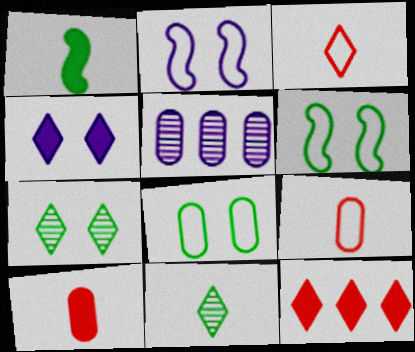[[5, 8, 10]]